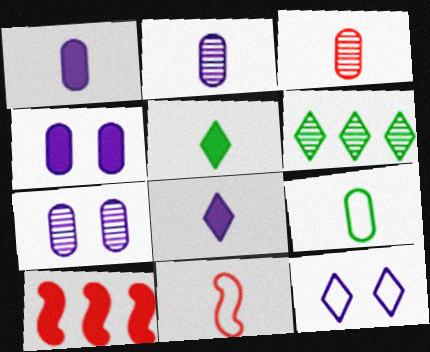[[1, 3, 9], 
[2, 5, 11], 
[4, 5, 10], 
[4, 6, 11]]